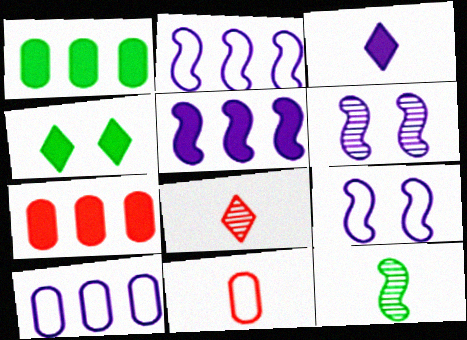[[1, 8, 9], 
[3, 6, 10], 
[3, 11, 12]]